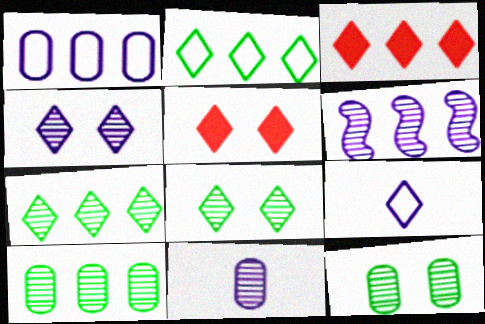[[3, 8, 9], 
[4, 6, 11], 
[5, 7, 9]]